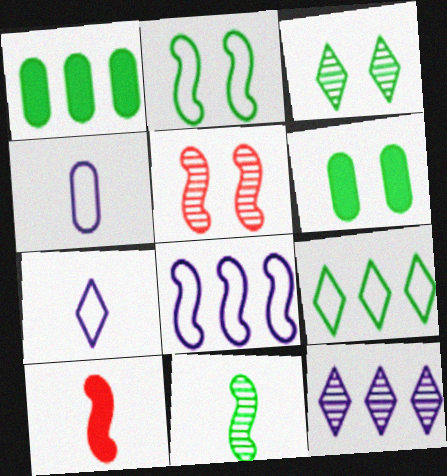[[1, 5, 7], 
[2, 3, 6], 
[6, 9, 11]]